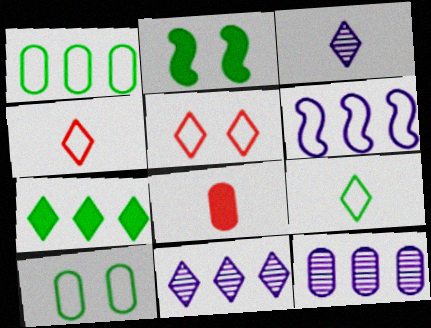[[2, 4, 12], 
[3, 5, 7], 
[4, 6, 10], 
[8, 10, 12]]